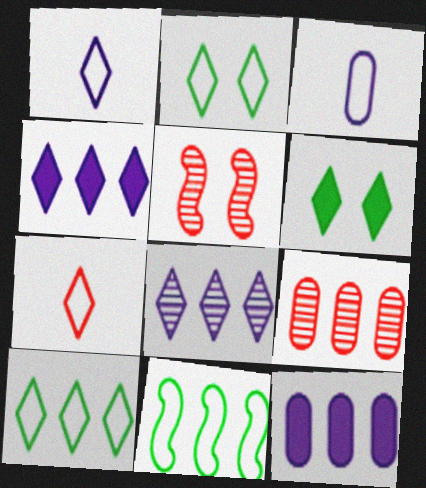[[4, 9, 11], 
[6, 7, 8]]